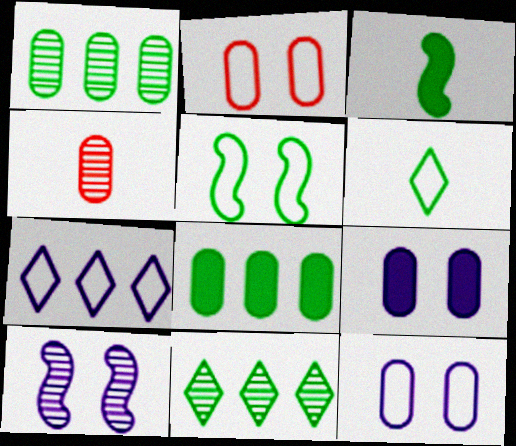[[4, 8, 12], 
[4, 10, 11]]